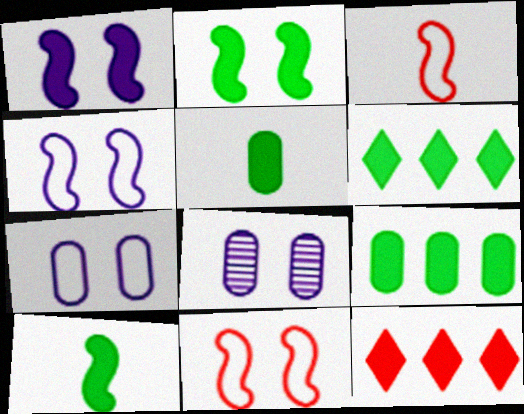[[1, 5, 12], 
[2, 5, 6], 
[3, 6, 8]]